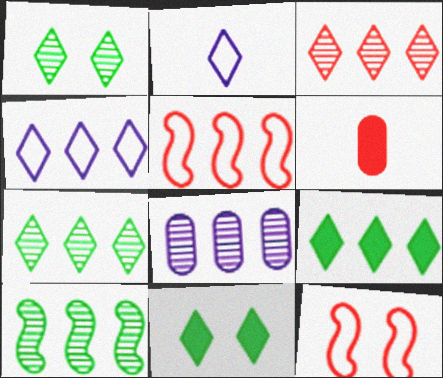[[2, 3, 11], 
[3, 4, 9], 
[3, 6, 12], 
[3, 8, 10], 
[5, 8, 9]]